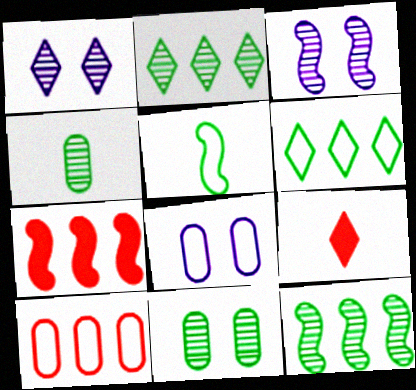[[1, 6, 9], 
[3, 5, 7], 
[8, 9, 12]]